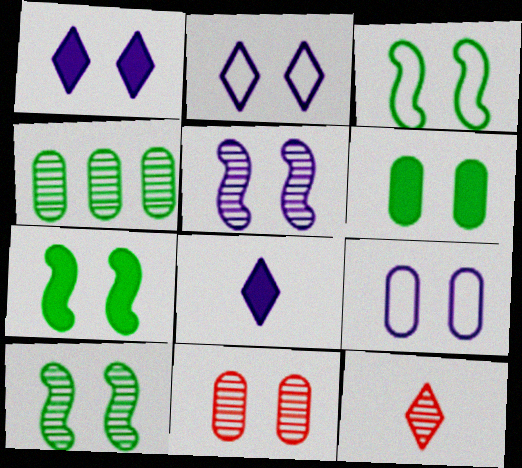[[1, 3, 11], 
[1, 5, 9], 
[2, 7, 11], 
[3, 7, 10], 
[4, 5, 12], 
[6, 9, 11]]